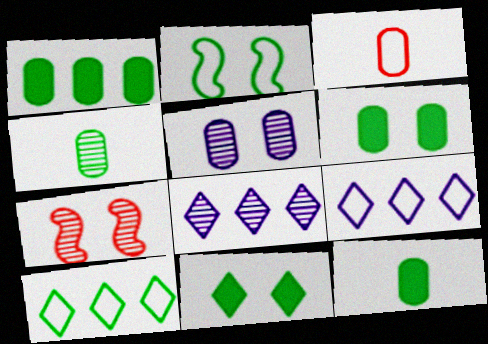[[1, 3, 5], 
[1, 6, 12], 
[2, 3, 9], 
[4, 7, 8], 
[7, 9, 12]]